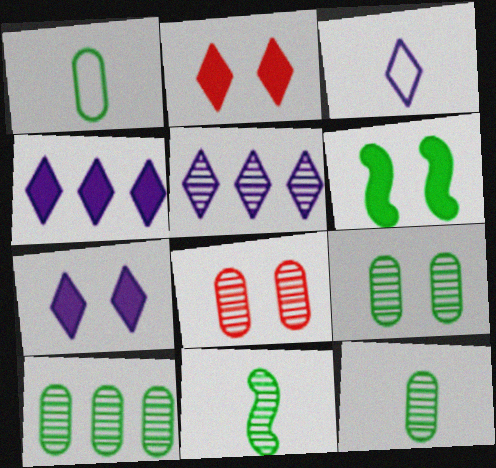[[3, 5, 7], 
[5, 8, 11], 
[9, 10, 12]]